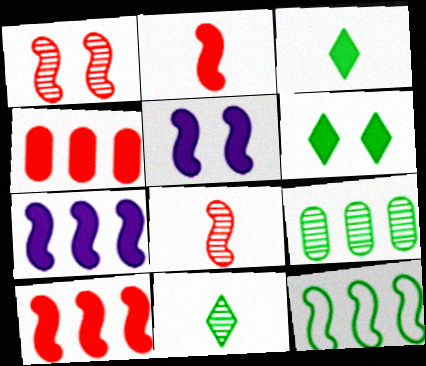[[3, 4, 5], 
[5, 8, 12]]